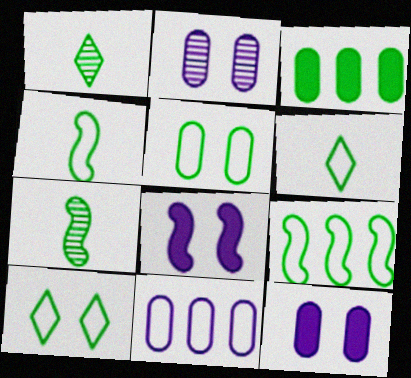[[3, 7, 10], 
[5, 6, 9]]